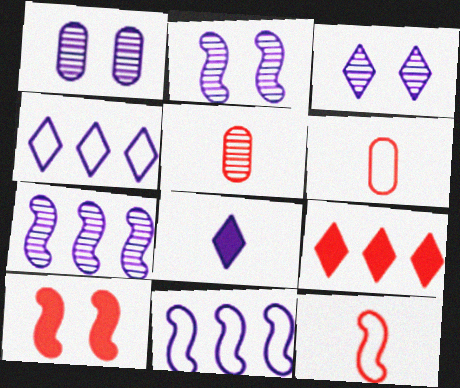[[1, 2, 3], 
[1, 8, 11], 
[3, 4, 8]]